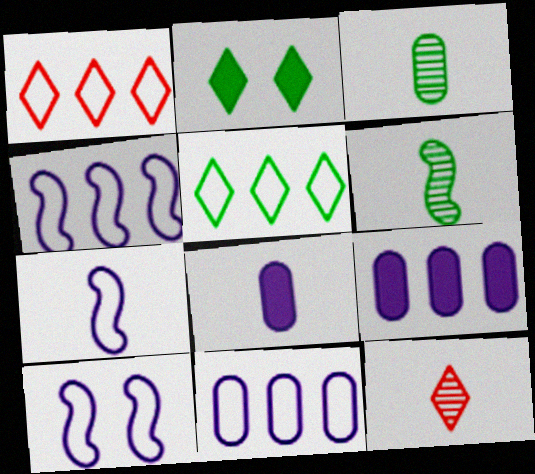[[4, 7, 10]]